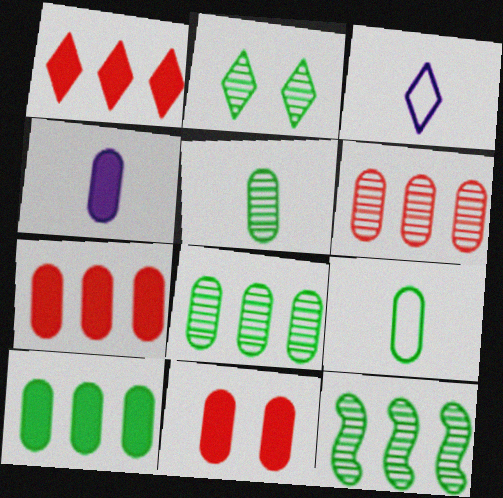[[1, 2, 3], 
[2, 5, 12], 
[3, 11, 12], 
[4, 10, 11]]